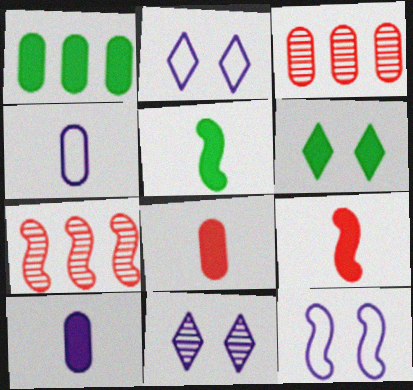[[1, 5, 6], 
[2, 3, 5], 
[4, 6, 7], 
[5, 7, 12]]